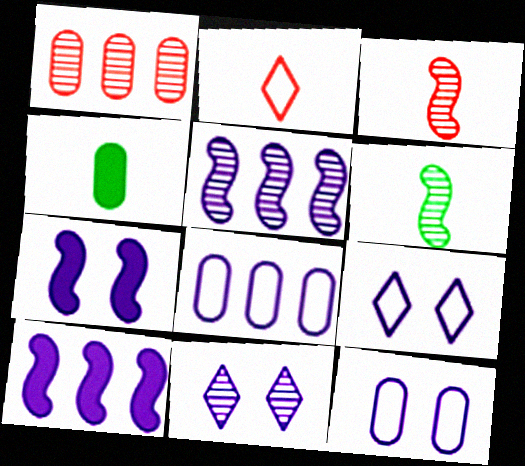[[1, 4, 12], 
[1, 6, 11], 
[7, 11, 12]]